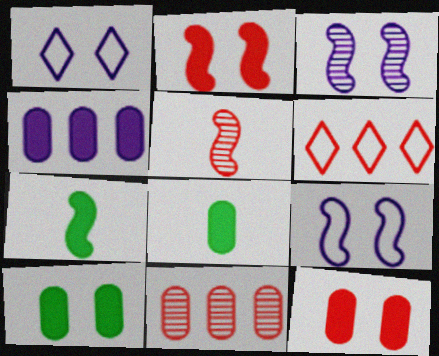[[1, 7, 11], 
[3, 6, 8], 
[4, 8, 12], 
[5, 6, 12]]